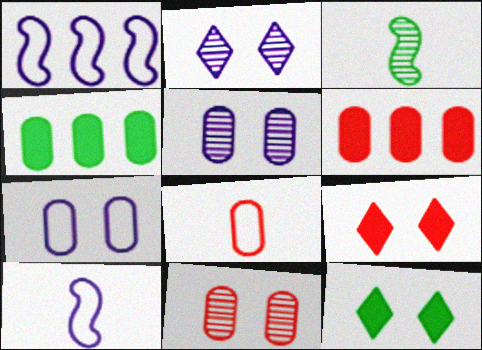[[4, 5, 8], 
[6, 8, 11]]